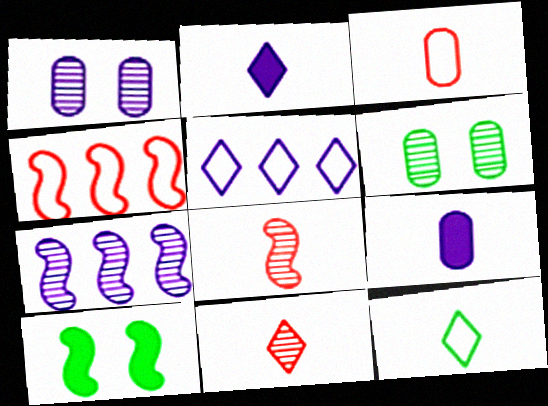[[2, 4, 6], 
[2, 11, 12], 
[6, 7, 11], 
[8, 9, 12]]